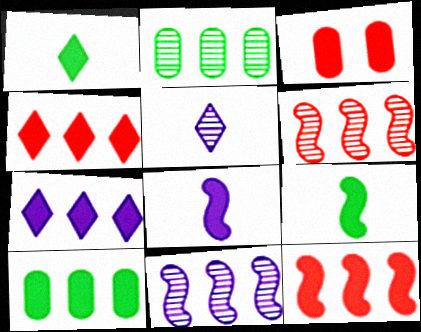[[3, 7, 9], 
[7, 10, 12]]